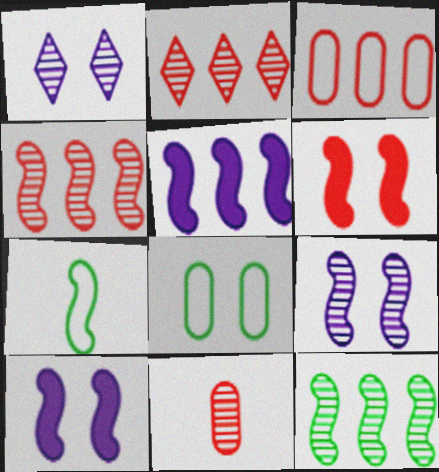[[1, 6, 8], 
[1, 11, 12], 
[4, 7, 10]]